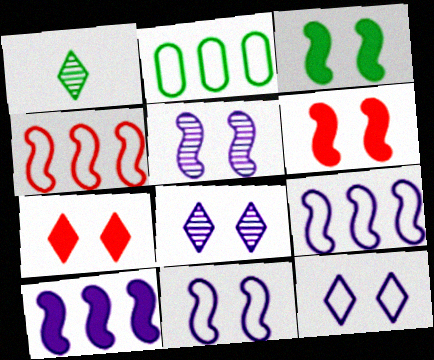[[1, 2, 3]]